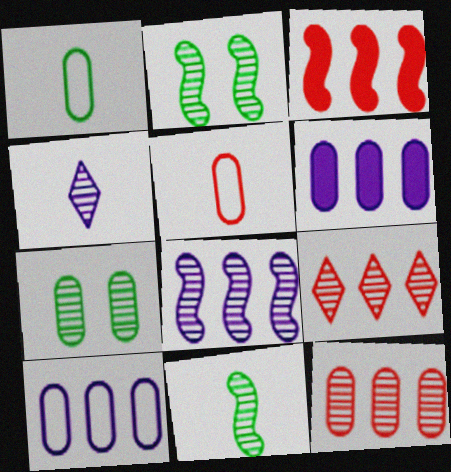[[2, 4, 12], 
[5, 6, 7]]